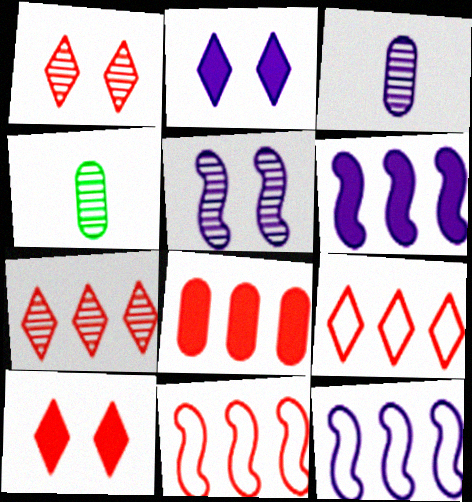[[2, 3, 12], 
[2, 4, 11], 
[4, 5, 7], 
[4, 10, 12], 
[7, 8, 11]]